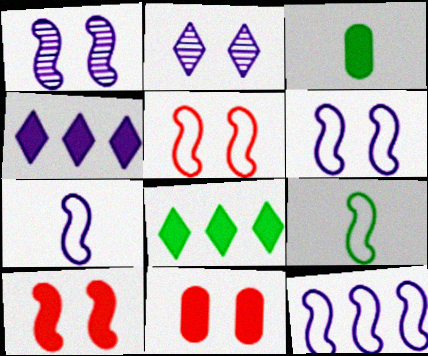[[3, 4, 10], 
[5, 9, 12], 
[6, 7, 12]]